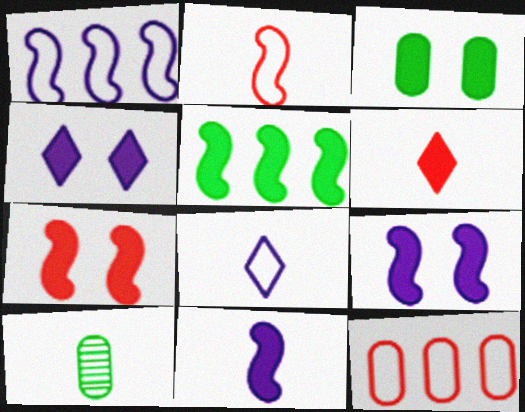[[3, 4, 7], 
[5, 7, 11]]